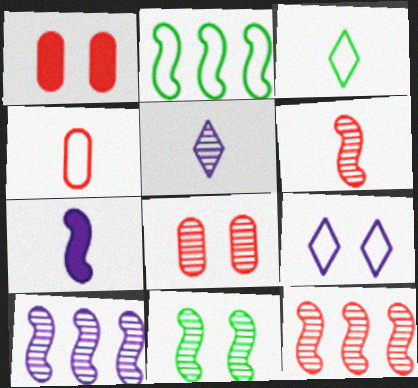[[1, 2, 5], 
[1, 3, 10], 
[1, 9, 11], 
[2, 4, 9], 
[6, 10, 11]]